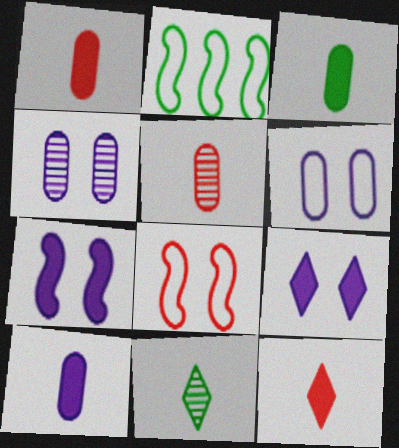[[1, 3, 10], 
[2, 4, 12], 
[2, 5, 9]]